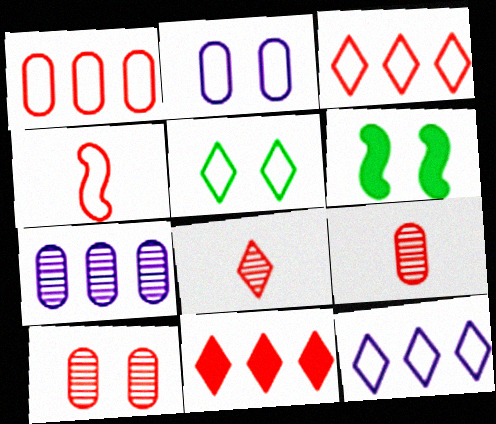[[4, 10, 11], 
[6, 9, 12]]